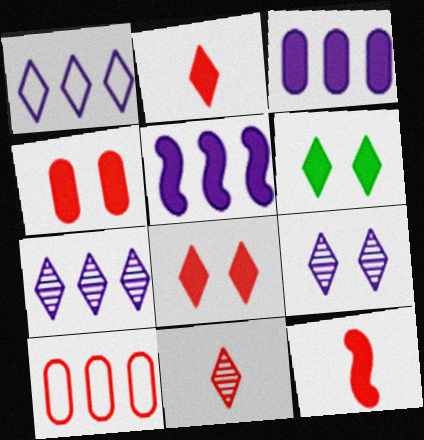[[1, 6, 11], 
[3, 6, 12]]